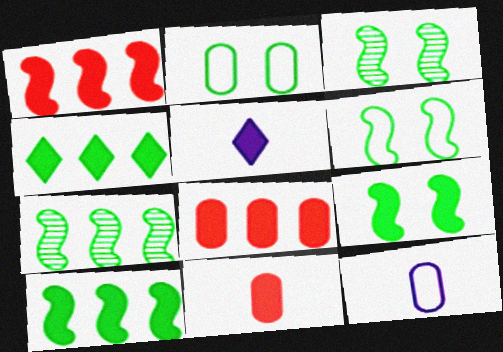[[3, 6, 9], 
[5, 8, 9]]